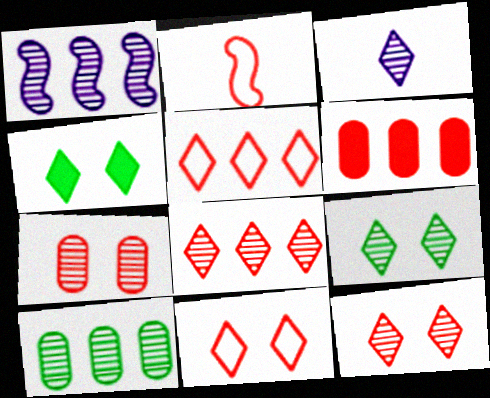[[1, 8, 10], 
[2, 6, 12], 
[3, 4, 5], 
[3, 8, 9]]